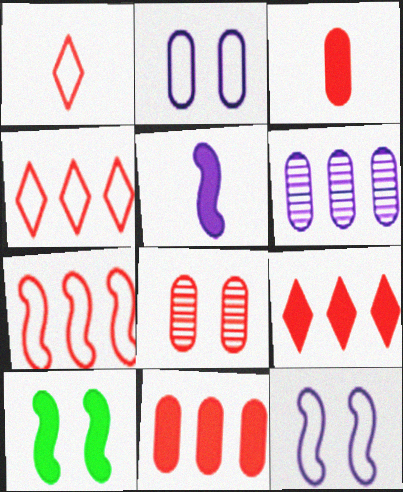[[1, 6, 10]]